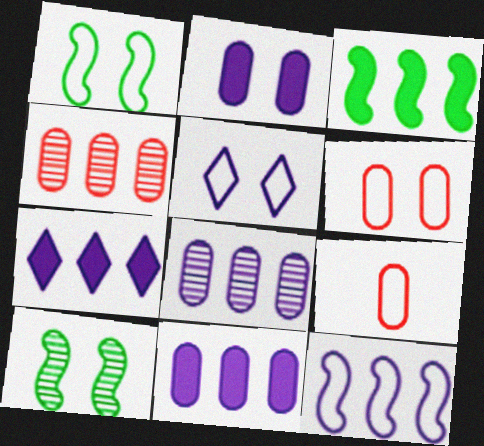[[1, 5, 6], 
[7, 8, 12], 
[7, 9, 10]]